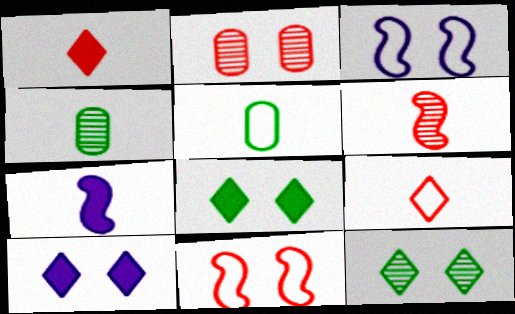[[2, 3, 8], 
[4, 7, 9]]